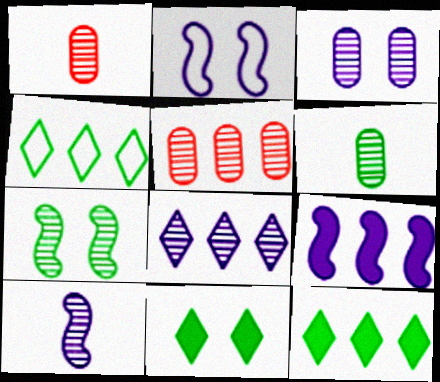[[1, 2, 12], 
[1, 7, 8], 
[2, 9, 10], 
[3, 5, 6], 
[3, 8, 10], 
[4, 5, 9]]